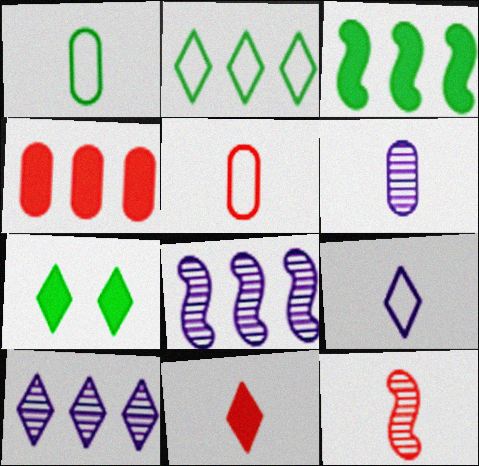[[2, 4, 8], 
[5, 7, 8], 
[5, 11, 12]]